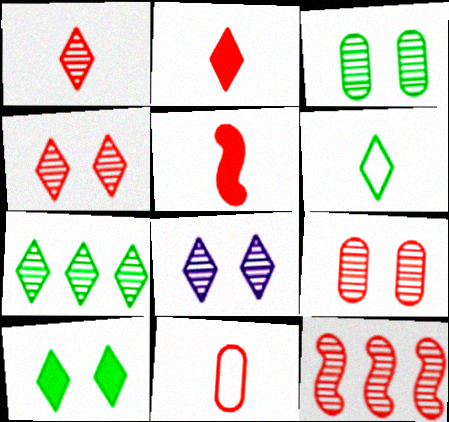[[1, 5, 11], 
[1, 7, 8], 
[1, 9, 12], 
[6, 7, 10]]